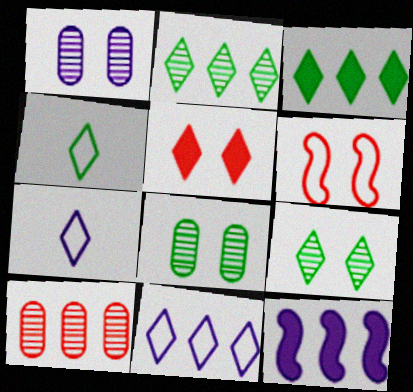[[1, 7, 12], 
[2, 5, 7], 
[3, 4, 9]]